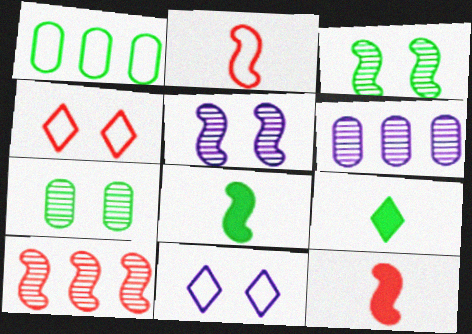[[1, 2, 11], 
[1, 3, 9], 
[4, 6, 8]]